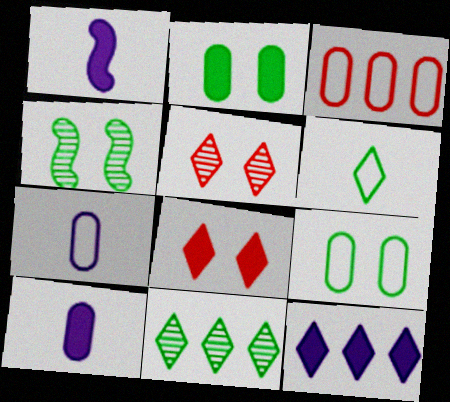[[3, 7, 9], 
[5, 6, 12]]